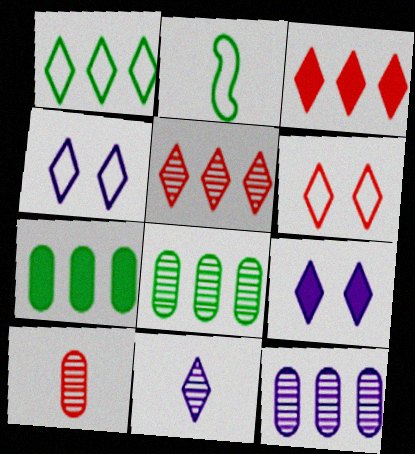[]